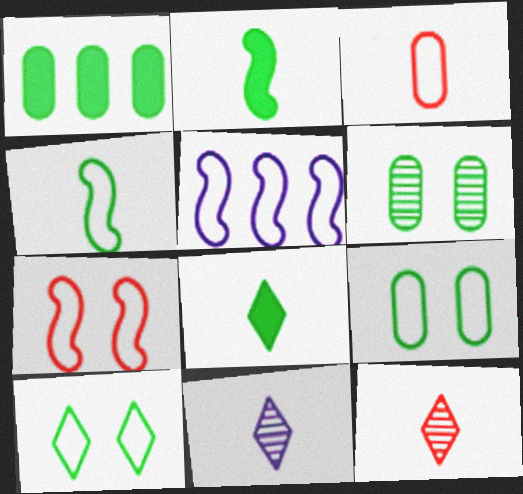[[1, 7, 11], 
[2, 3, 11], 
[3, 5, 10], 
[4, 5, 7]]